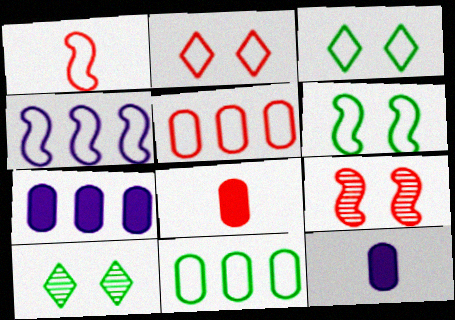[[1, 2, 5], 
[1, 4, 6], 
[1, 7, 10], 
[4, 8, 10]]